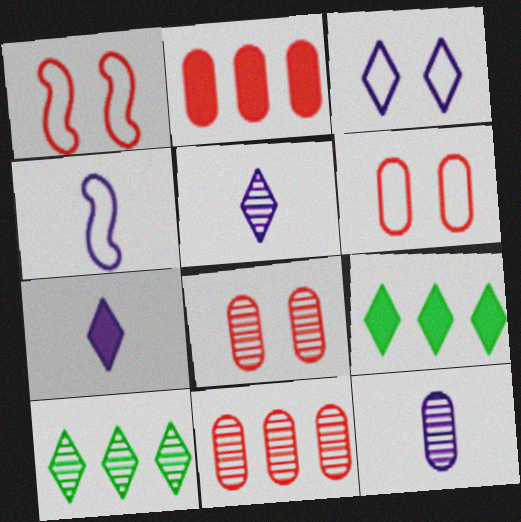[[1, 9, 12], 
[4, 7, 12], 
[4, 8, 9]]